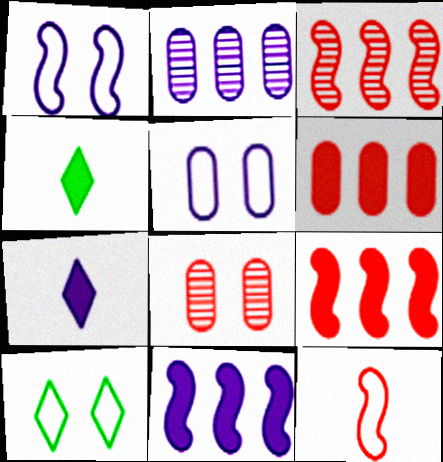[[1, 2, 7], 
[3, 4, 5]]